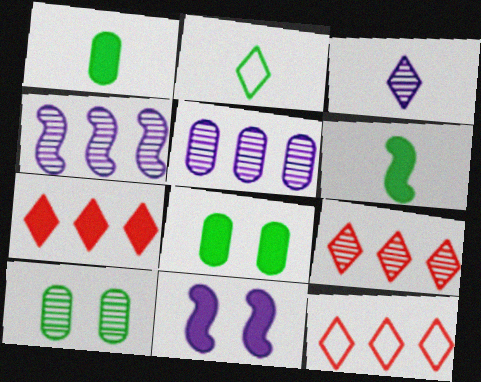[[1, 7, 11], 
[7, 9, 12]]